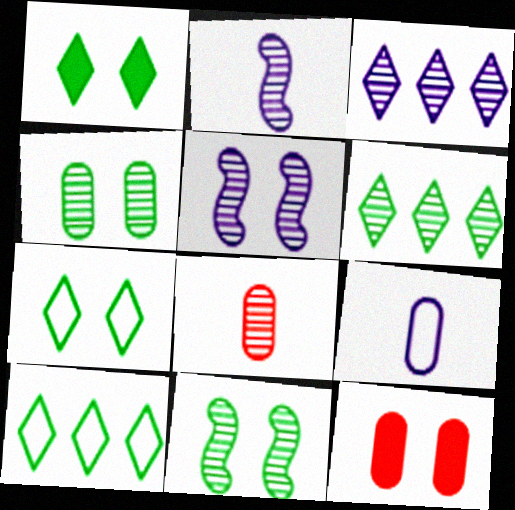[[2, 10, 12], 
[3, 8, 11], 
[5, 6, 8], 
[5, 7, 12]]